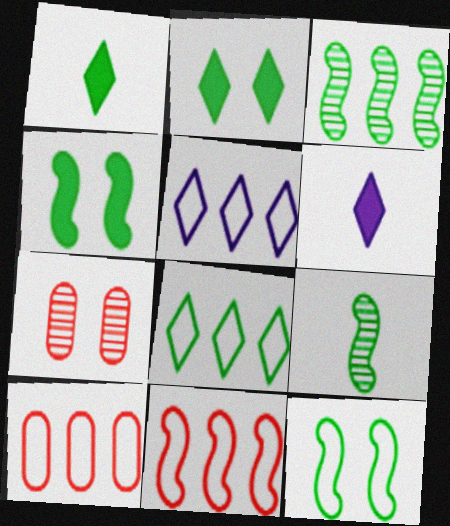[]